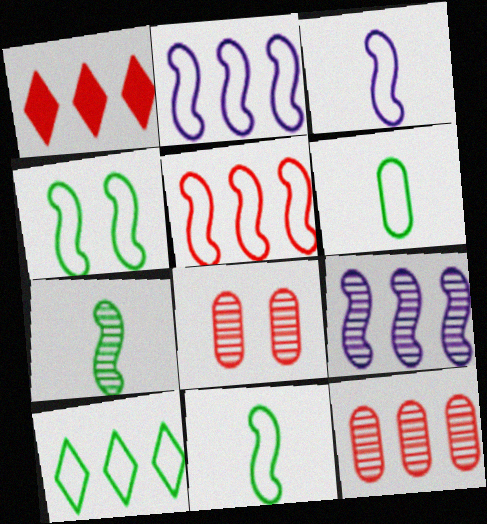[[1, 5, 12], 
[3, 4, 5], 
[4, 6, 10]]